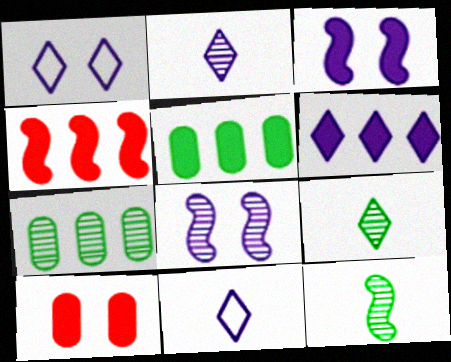[[1, 2, 6], 
[4, 5, 6]]